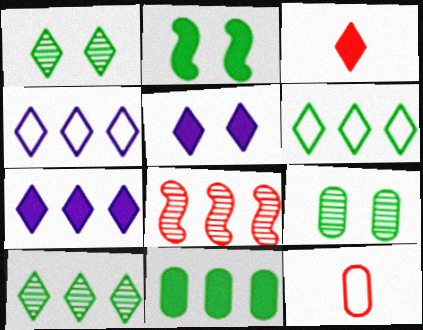[[1, 3, 4], 
[4, 8, 11]]